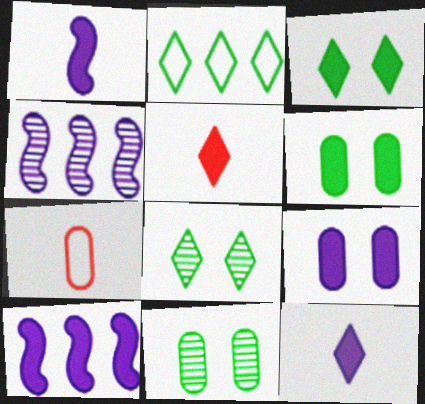[[3, 4, 7], 
[5, 6, 10], 
[7, 8, 10], 
[9, 10, 12]]